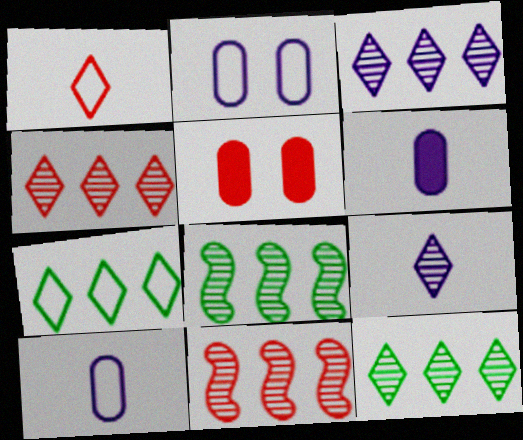[[1, 5, 11], 
[3, 4, 12]]